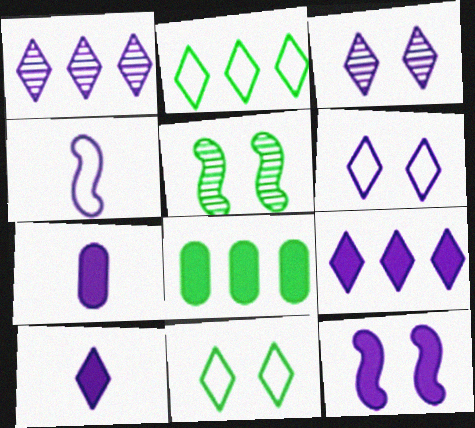[[1, 6, 10], 
[7, 9, 12]]